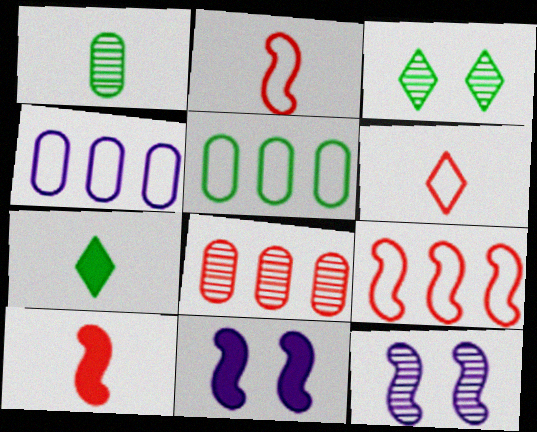[[3, 4, 10]]